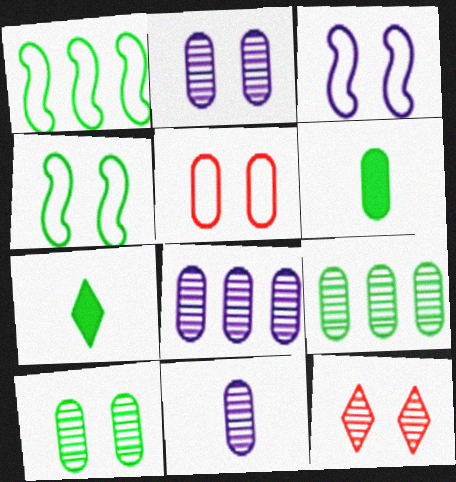[[1, 7, 10], 
[2, 8, 11], 
[4, 7, 9], 
[5, 6, 8]]